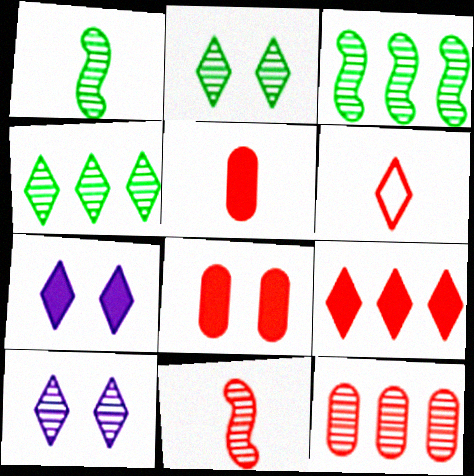[[1, 10, 12], 
[4, 6, 7], 
[5, 6, 11]]